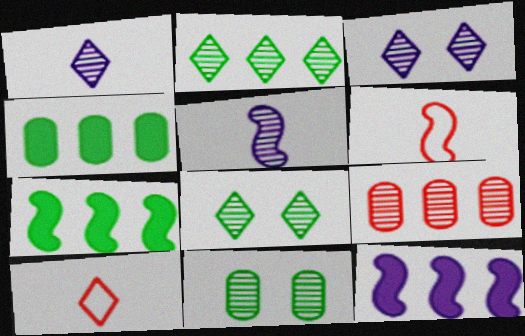[[3, 4, 6], 
[5, 8, 9], 
[10, 11, 12]]